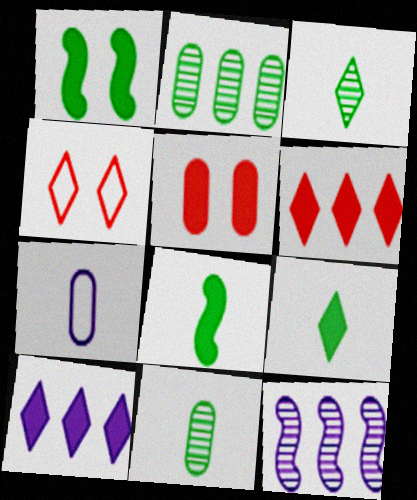[[2, 5, 7], 
[3, 4, 10], 
[5, 8, 10]]